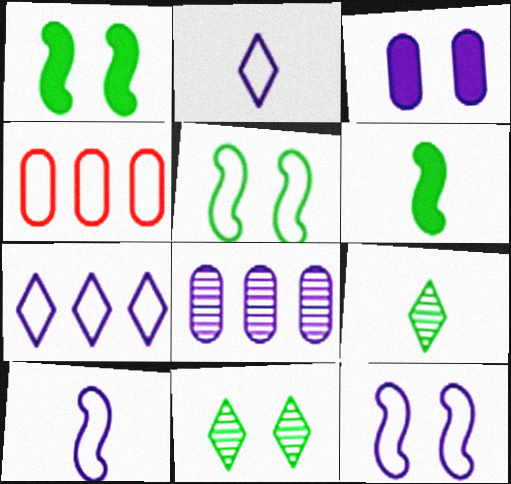[[2, 4, 5]]